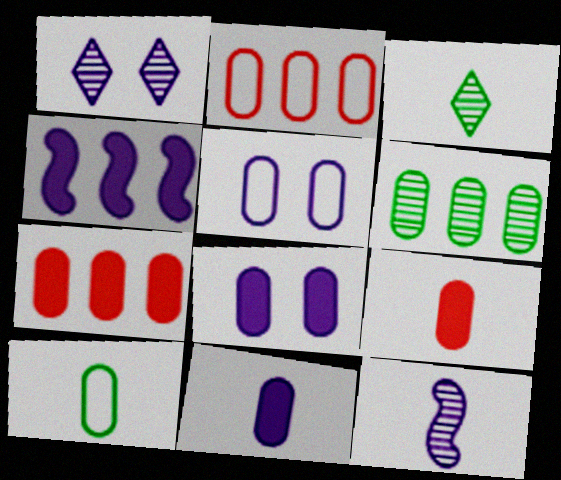[[2, 5, 10], 
[5, 6, 9]]